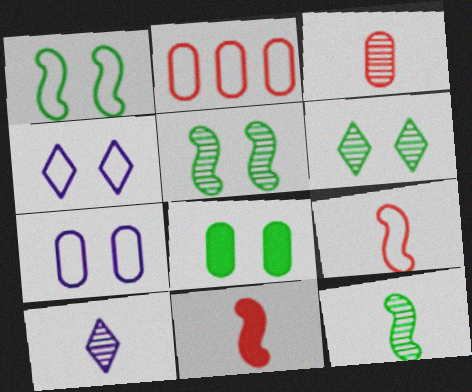[[1, 6, 8], 
[3, 10, 12]]